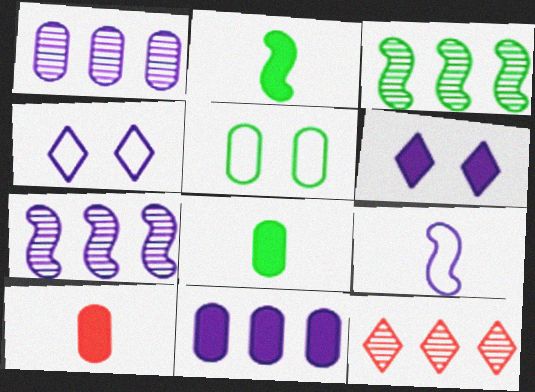[[1, 3, 12], 
[1, 5, 10], 
[1, 6, 9], 
[3, 4, 10]]